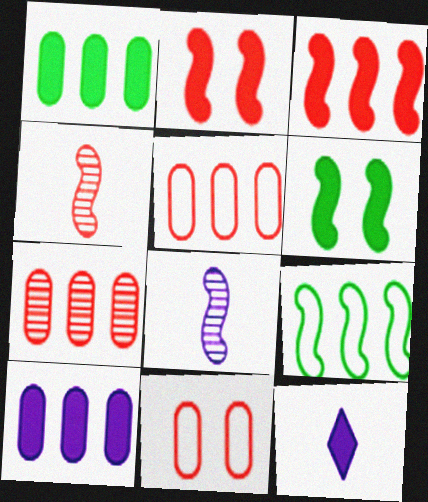[[1, 2, 12], 
[2, 8, 9]]